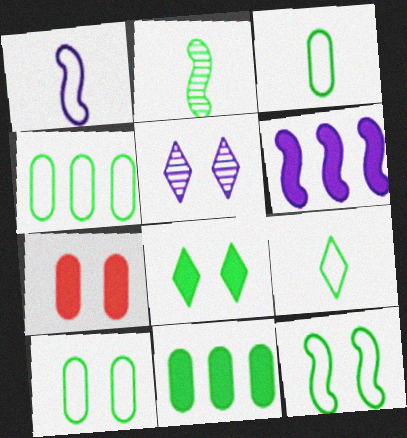[[2, 4, 8], 
[3, 4, 10], 
[4, 9, 12], 
[5, 7, 12]]